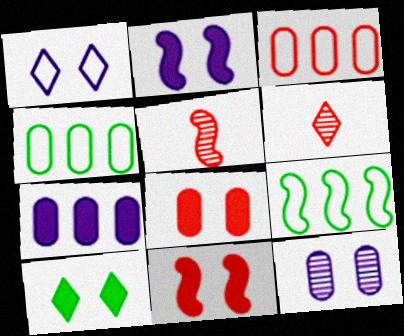[[1, 2, 12], 
[2, 4, 6], 
[2, 5, 9], 
[2, 8, 10], 
[3, 6, 11]]